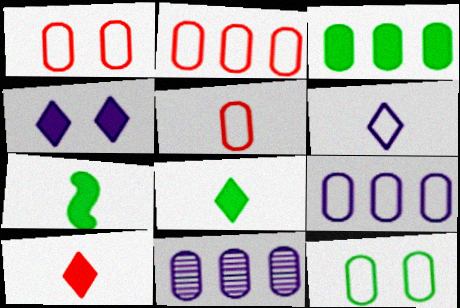[[1, 2, 5], 
[2, 3, 11], 
[5, 9, 12]]